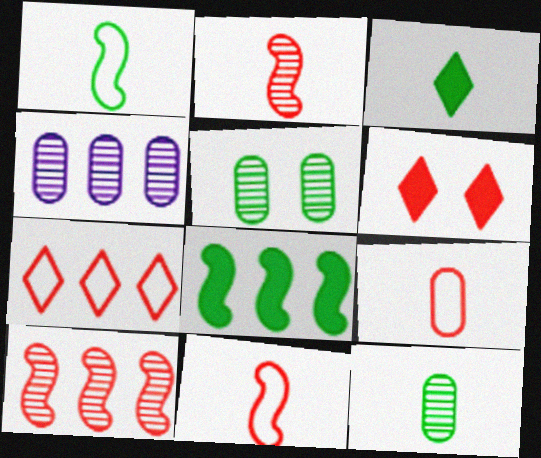[[1, 3, 12], 
[1, 4, 6], 
[4, 7, 8], 
[6, 9, 10]]